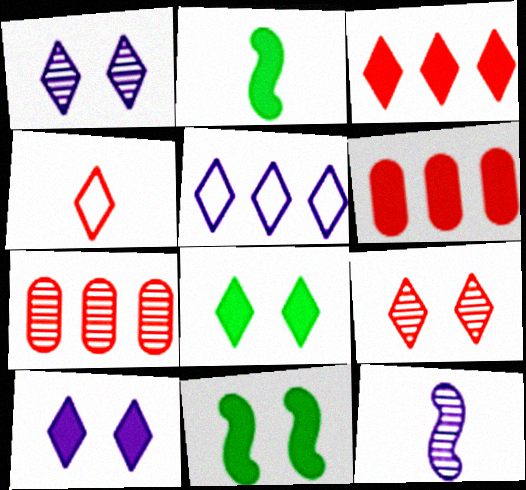[[2, 6, 10], 
[3, 4, 9]]